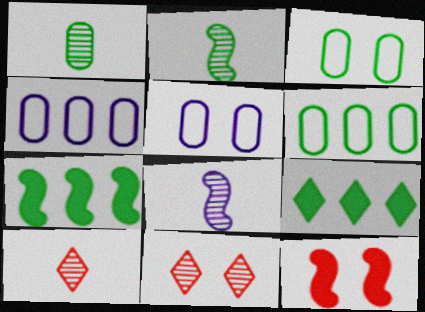[[1, 8, 10], 
[2, 3, 9], 
[5, 7, 10]]